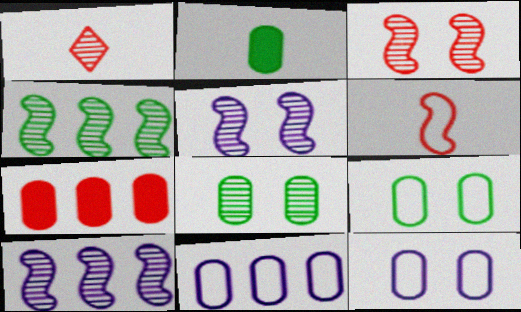[[1, 8, 10]]